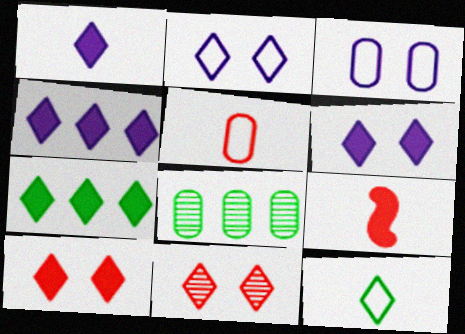[[1, 4, 6], 
[1, 7, 10], 
[2, 8, 9], 
[4, 11, 12]]